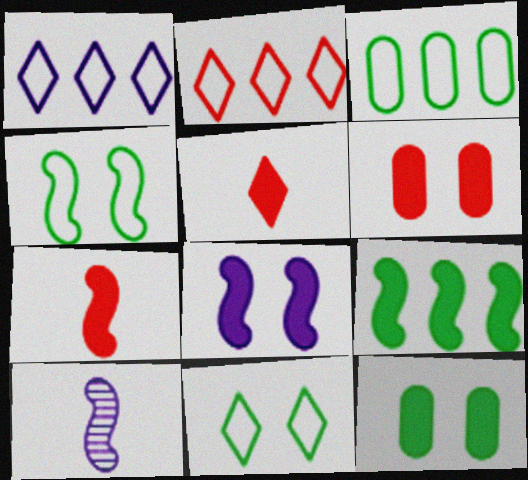[[2, 10, 12], 
[7, 8, 9]]